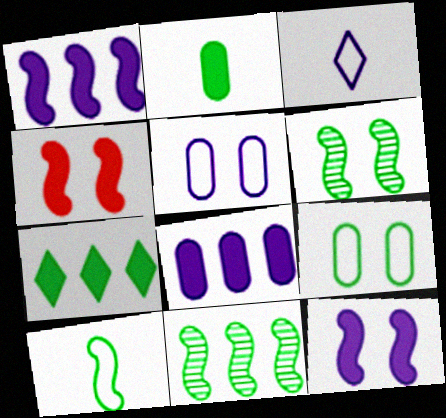[]